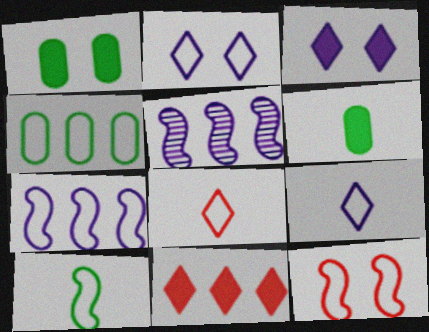[[1, 5, 8], 
[4, 5, 11], 
[4, 9, 12], 
[7, 10, 12]]